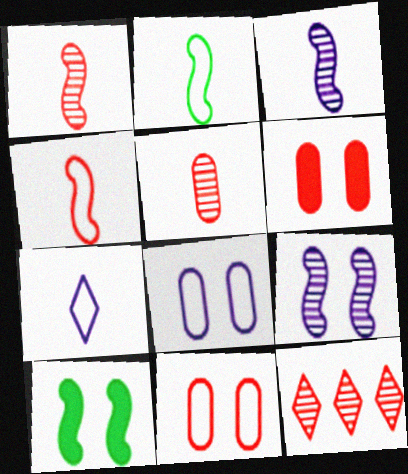[[4, 6, 12]]